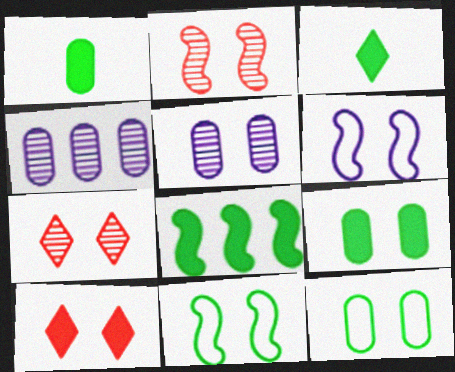[[3, 8, 9], 
[5, 10, 11], 
[6, 7, 9]]